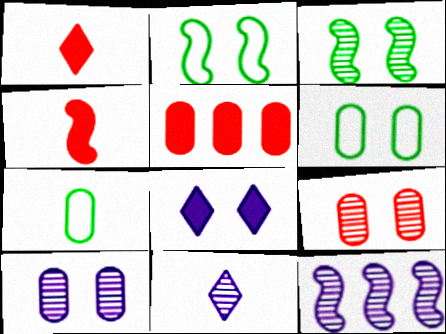[[1, 6, 12], 
[2, 4, 12], 
[2, 5, 11], 
[2, 8, 9], 
[4, 7, 11], 
[5, 7, 10], 
[10, 11, 12]]